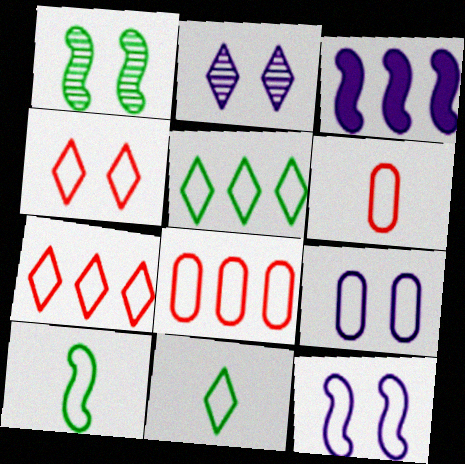[[5, 6, 12], 
[7, 9, 10], 
[8, 11, 12]]